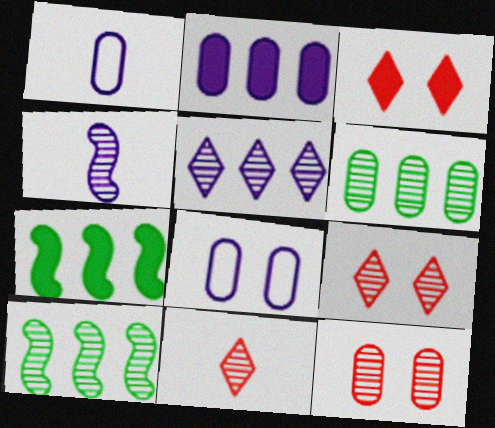[[1, 3, 10], 
[1, 7, 9], 
[4, 6, 9], 
[7, 8, 11]]